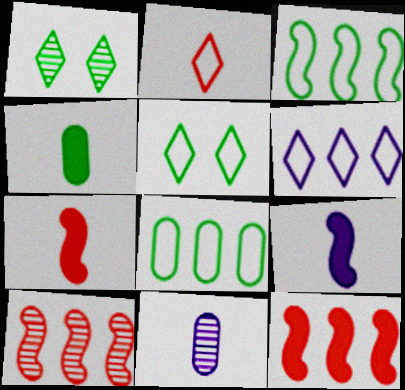[[1, 3, 4], 
[1, 10, 11], 
[2, 5, 6], 
[5, 11, 12]]